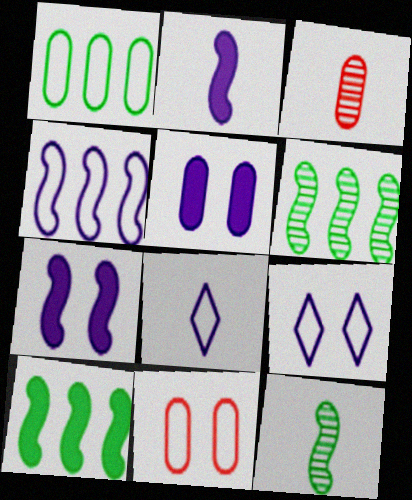[[1, 3, 5], 
[3, 9, 10]]